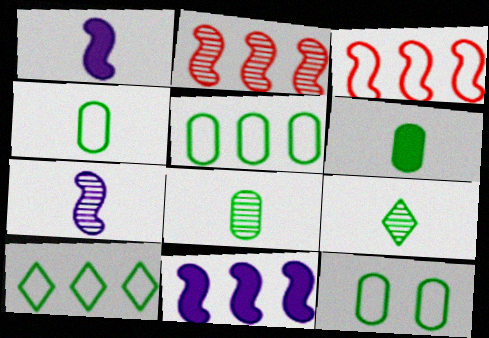[[4, 5, 12], 
[4, 6, 8]]